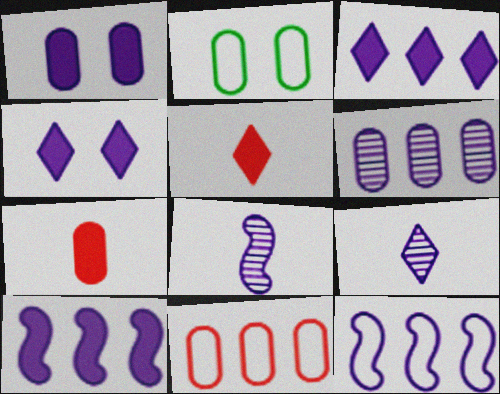[[1, 9, 12], 
[2, 6, 7], 
[3, 6, 12]]